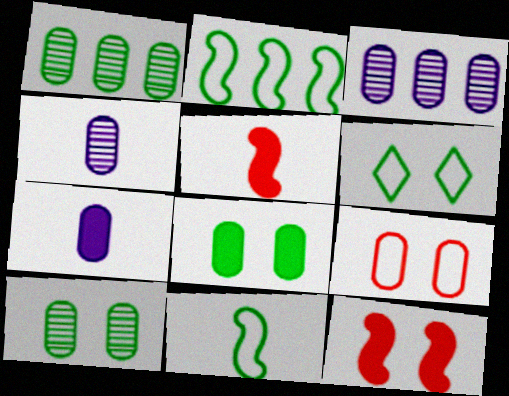[[1, 7, 9], 
[3, 5, 6]]